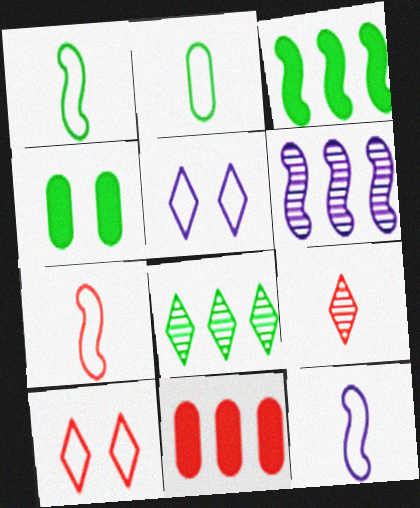[[1, 4, 8], 
[1, 7, 12]]